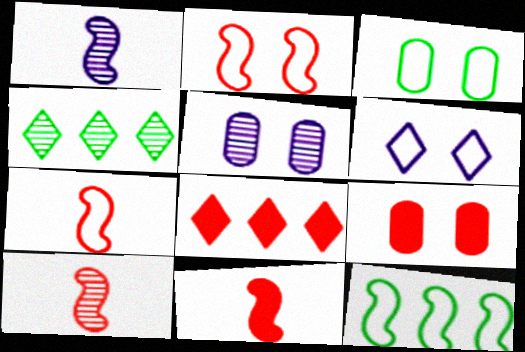[[1, 3, 8], 
[2, 3, 6], 
[3, 5, 9], 
[4, 5, 10], 
[7, 10, 11], 
[8, 9, 11]]